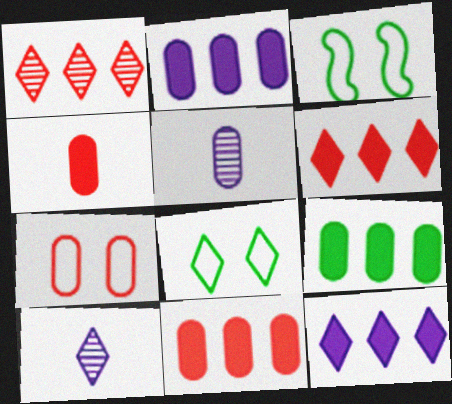[[2, 9, 11], 
[3, 5, 6], 
[3, 10, 11], 
[5, 7, 9], 
[6, 8, 10]]